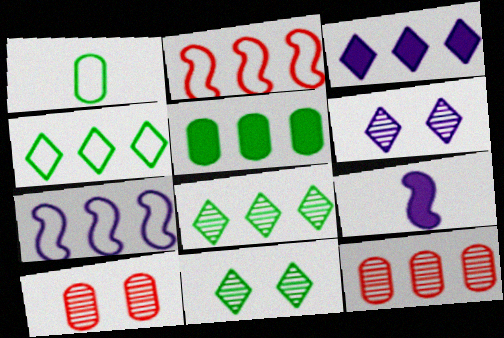[[4, 9, 10]]